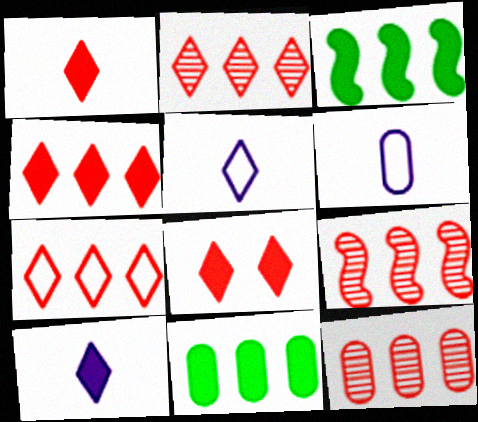[[1, 4, 8], 
[2, 4, 7], 
[2, 9, 12]]